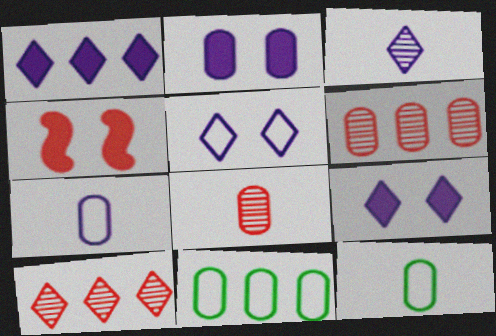[[1, 3, 5], 
[2, 6, 12], 
[2, 8, 11], 
[3, 4, 11]]